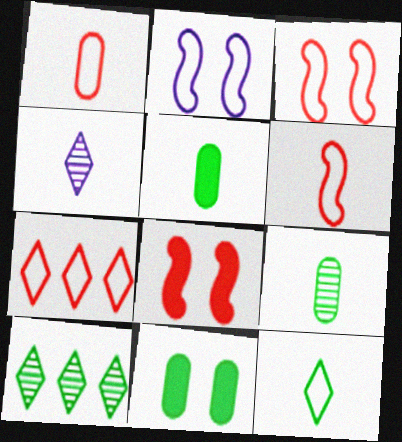[[1, 3, 7], 
[4, 5, 6]]